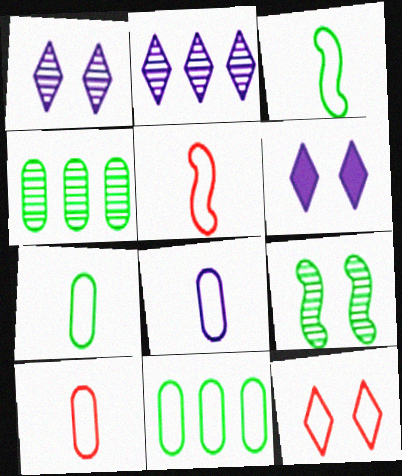[[4, 5, 6], 
[7, 8, 10]]